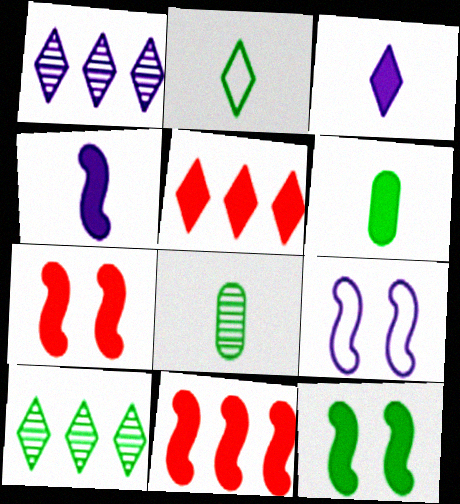[[4, 11, 12], 
[5, 8, 9]]